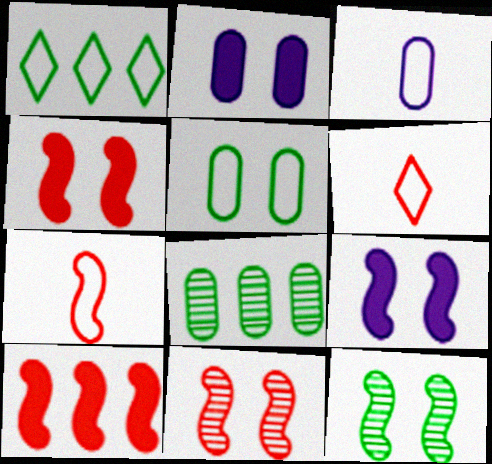[[6, 8, 9], 
[7, 10, 11]]